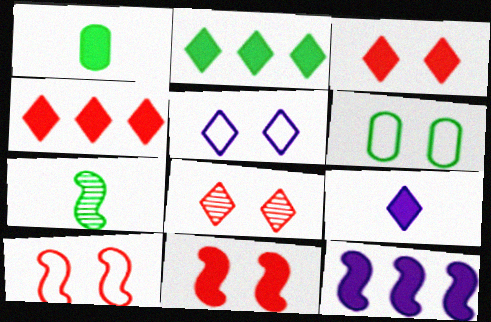[[1, 3, 12], 
[2, 3, 9], 
[2, 6, 7], 
[5, 6, 10], 
[7, 10, 12]]